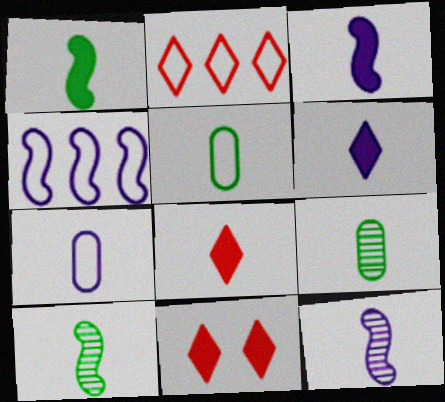[[4, 9, 11], 
[5, 8, 12], 
[6, 7, 12], 
[7, 8, 10]]